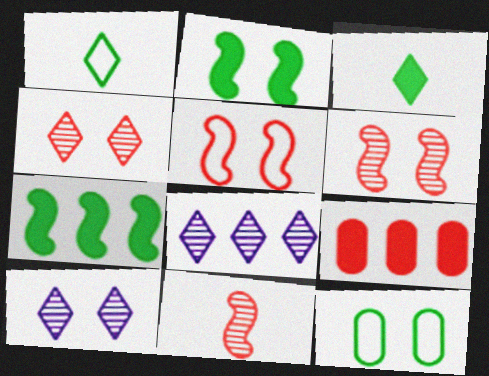[]